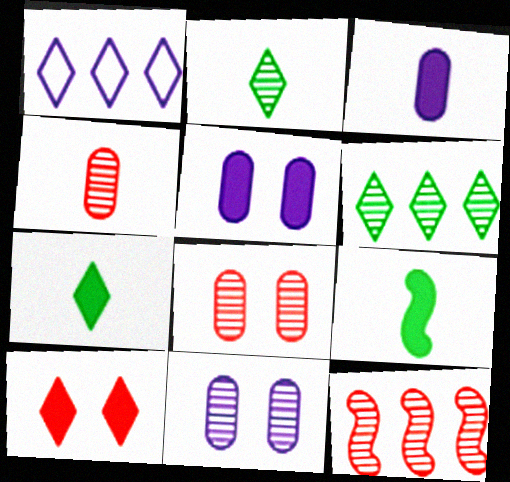[[1, 2, 10], 
[1, 8, 9], 
[2, 11, 12]]